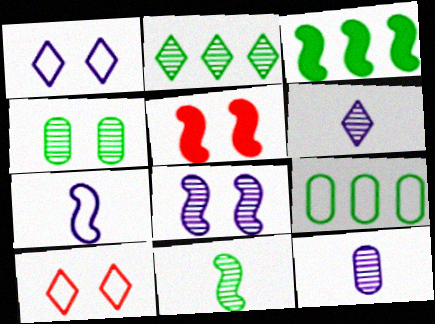[[1, 4, 5], 
[2, 3, 9], 
[2, 4, 11], 
[3, 10, 12], 
[5, 6, 9], 
[7, 9, 10]]